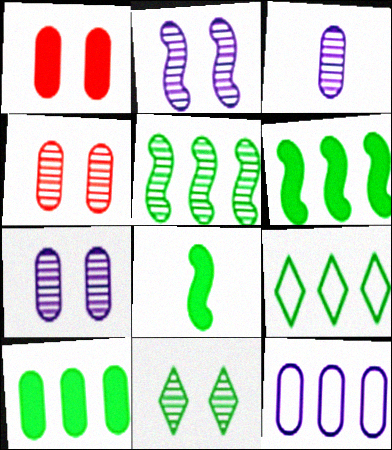[[2, 4, 11], 
[5, 9, 10]]